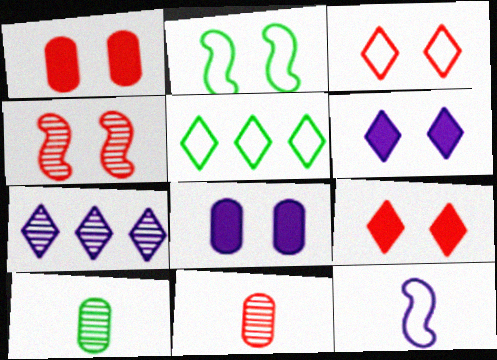[[1, 3, 4], 
[4, 7, 10], 
[7, 8, 12]]